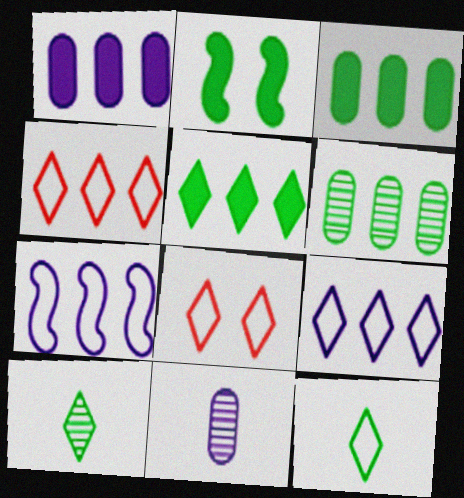[[2, 4, 11], 
[2, 6, 12], 
[8, 9, 12]]